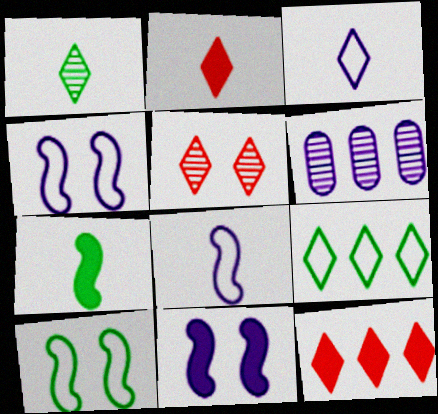[[1, 2, 3], 
[2, 6, 10], 
[3, 6, 11]]